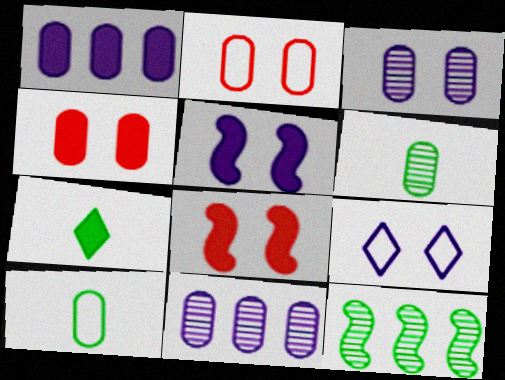[[1, 2, 6], 
[1, 7, 8], 
[3, 5, 9], 
[4, 10, 11]]